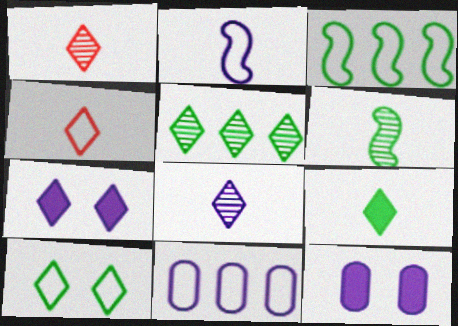[[1, 3, 12], 
[4, 5, 7], 
[4, 8, 9], 
[5, 9, 10]]